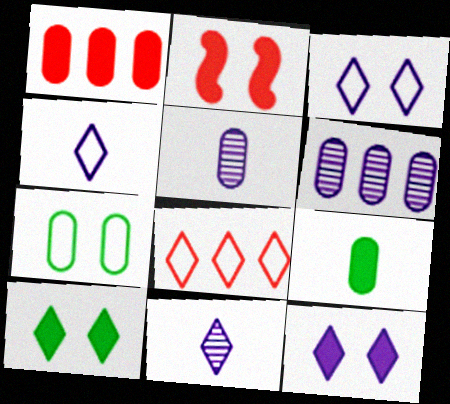[[1, 5, 7], 
[8, 10, 11]]